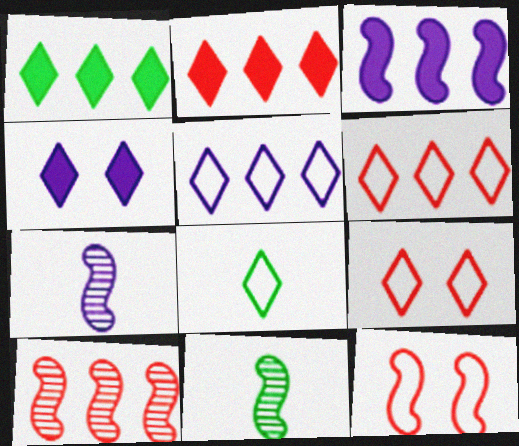[[3, 11, 12], 
[5, 8, 9]]